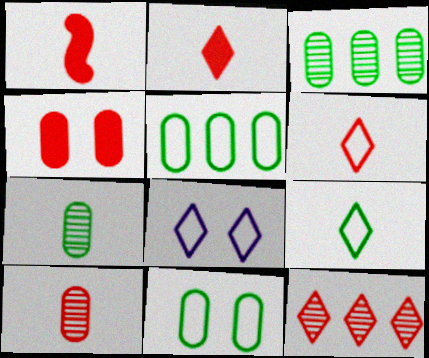[[1, 3, 8], 
[1, 6, 10]]